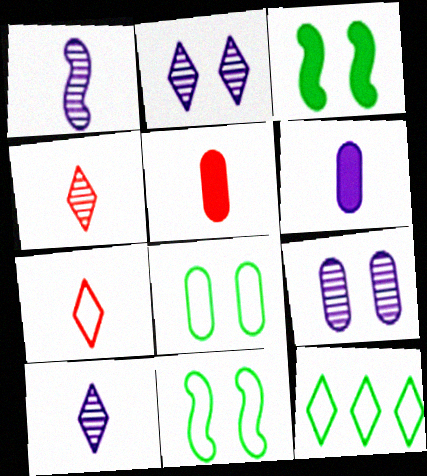[]